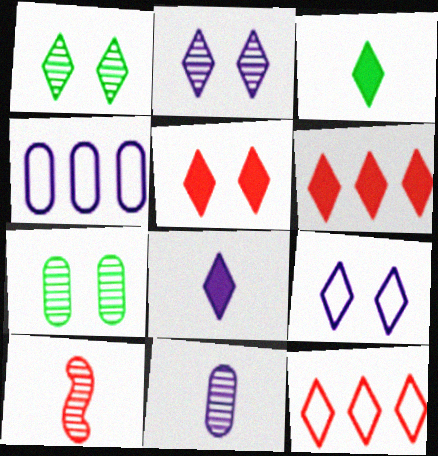[[1, 5, 9], 
[1, 8, 12], 
[2, 3, 12]]